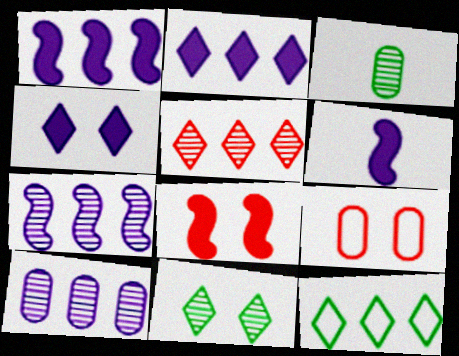[[2, 5, 12]]